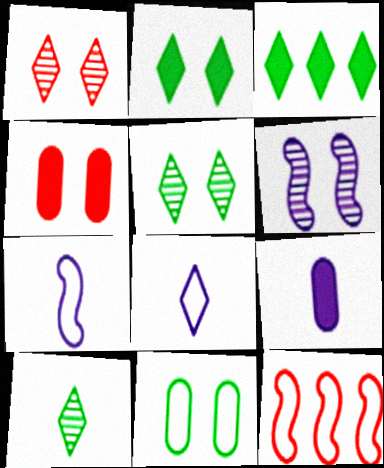[[1, 3, 8], 
[5, 9, 12], 
[8, 11, 12]]